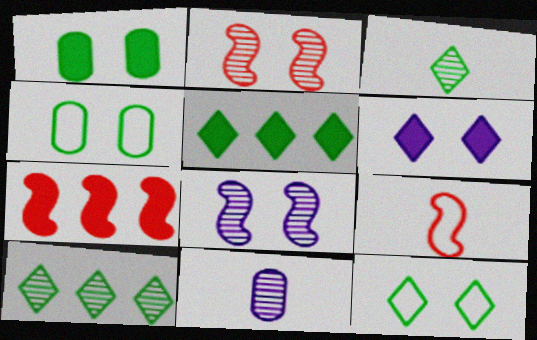[[2, 4, 6], 
[2, 7, 9], 
[2, 10, 11], 
[3, 5, 12], 
[7, 11, 12]]